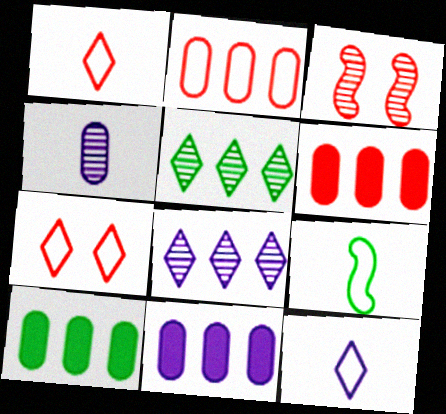[[1, 3, 6], 
[3, 4, 5], 
[3, 10, 12], 
[6, 10, 11]]